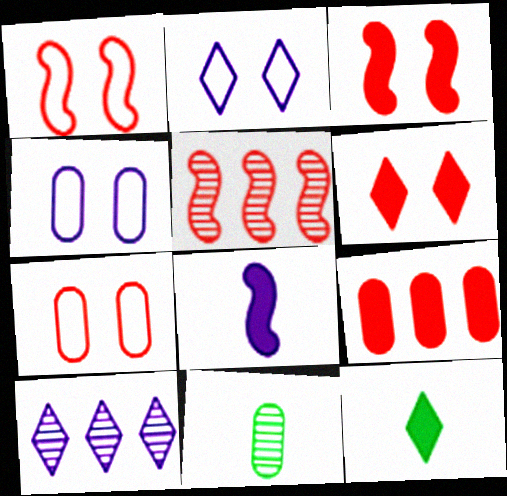[[4, 5, 12], 
[4, 8, 10], 
[4, 9, 11]]